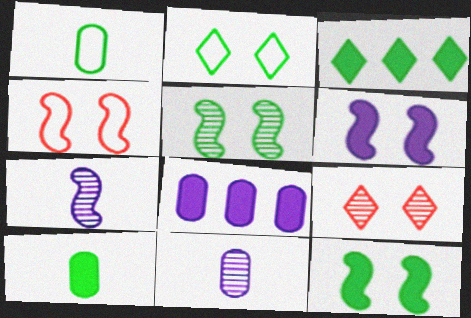[[1, 3, 5], 
[3, 4, 11], 
[3, 10, 12], 
[4, 5, 6]]